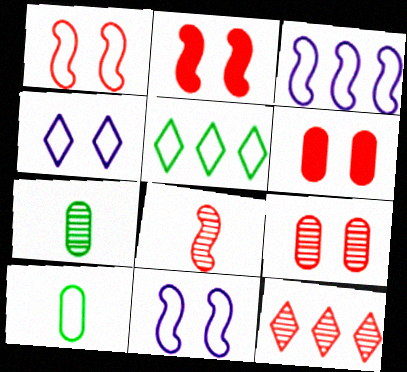[[8, 9, 12]]